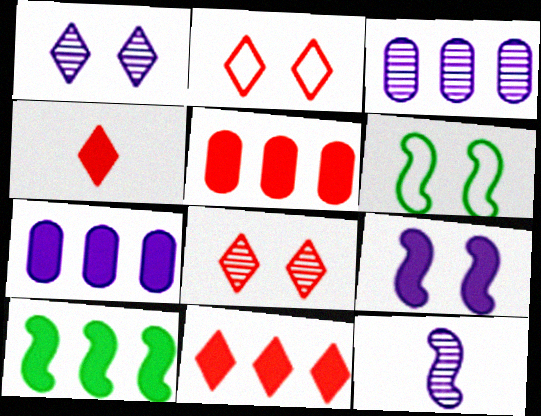[[1, 3, 12], 
[3, 4, 6], 
[7, 10, 11]]